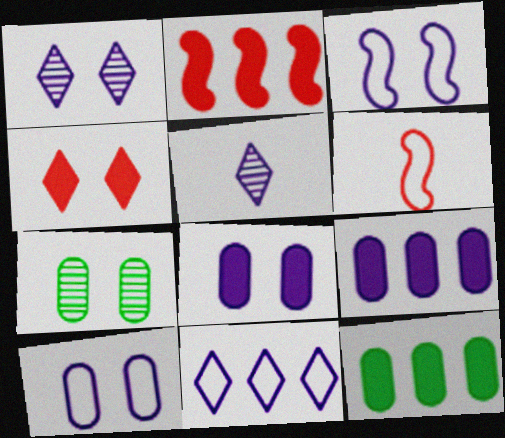[[1, 3, 8], 
[1, 6, 12], 
[3, 4, 7], 
[3, 5, 9]]